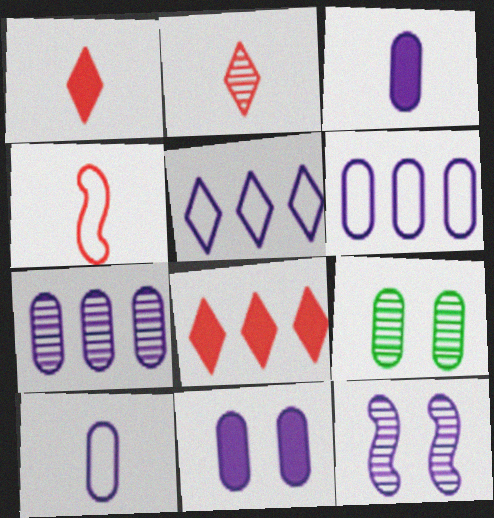[[3, 5, 12], 
[7, 10, 11]]